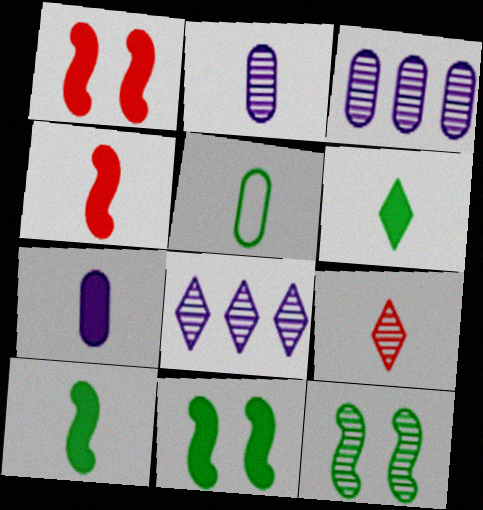[[1, 5, 8], 
[3, 9, 12], 
[4, 6, 7]]